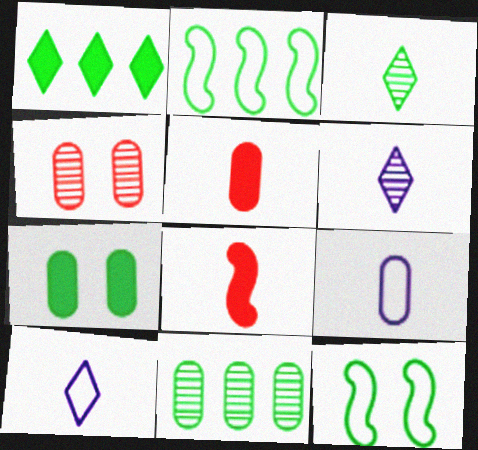[[1, 2, 11], 
[2, 3, 7], 
[3, 8, 9]]